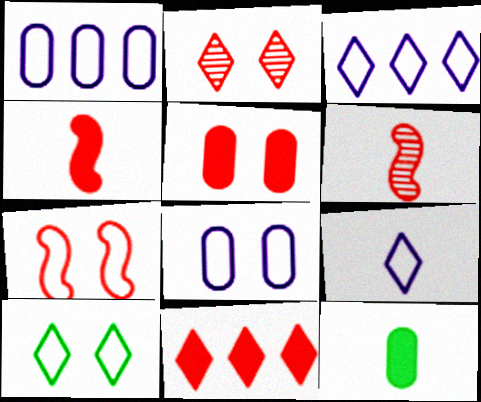[[2, 5, 7], 
[4, 5, 11], 
[6, 9, 12], 
[7, 8, 10]]